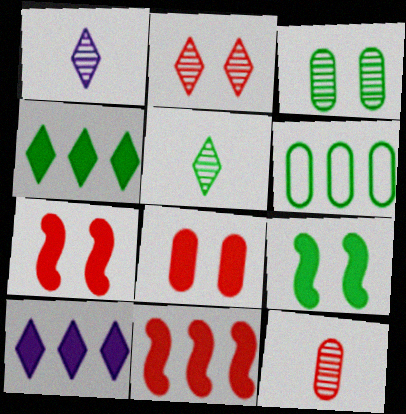[[1, 6, 7], 
[5, 6, 9]]